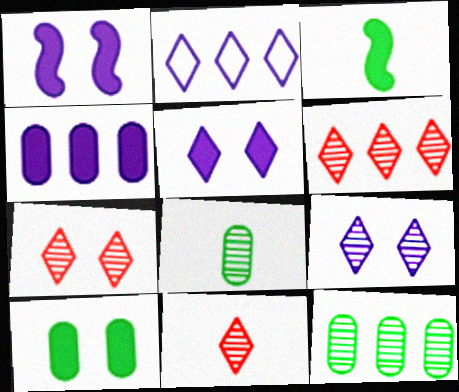[[6, 7, 11]]